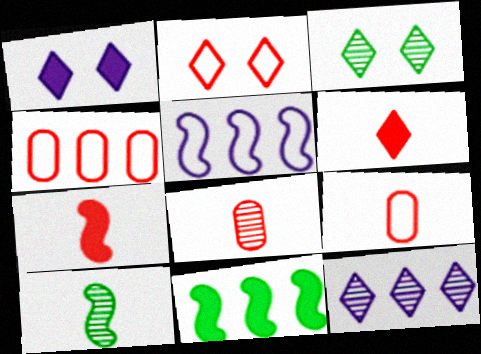[[1, 2, 3], 
[1, 4, 10], 
[4, 11, 12]]